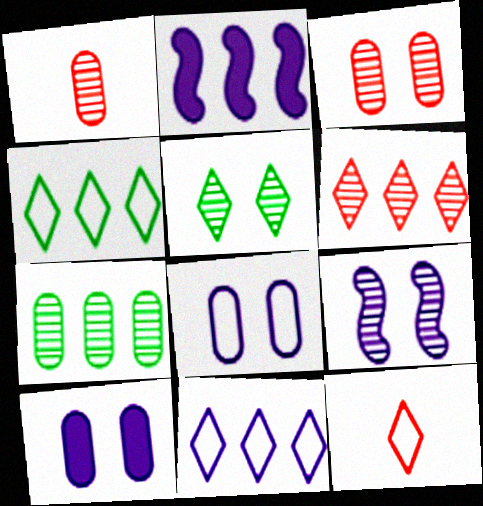[[3, 5, 9]]